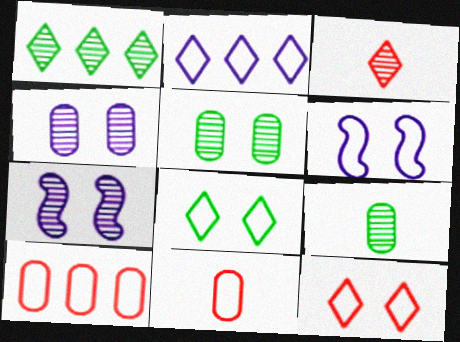[]